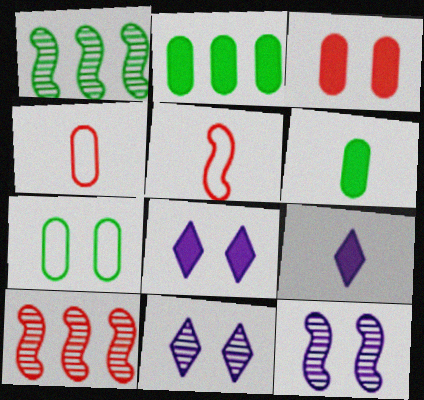[[1, 4, 8], 
[2, 5, 11], 
[7, 9, 10]]